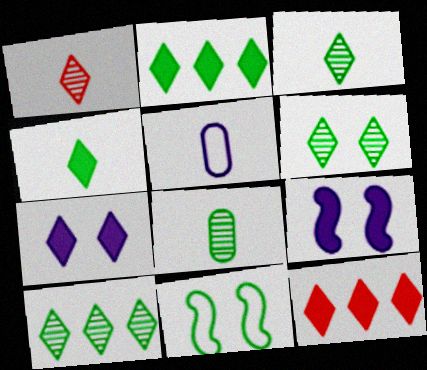[[2, 8, 11], 
[3, 6, 10], 
[4, 7, 12]]